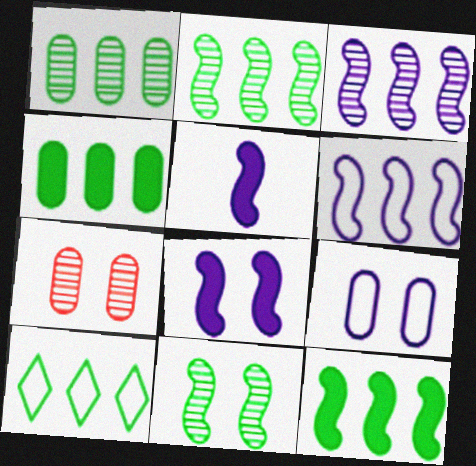[[1, 10, 12], 
[2, 4, 10], 
[5, 7, 10]]